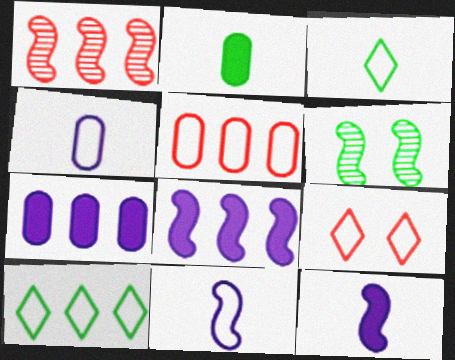[[1, 7, 10], 
[2, 6, 10]]